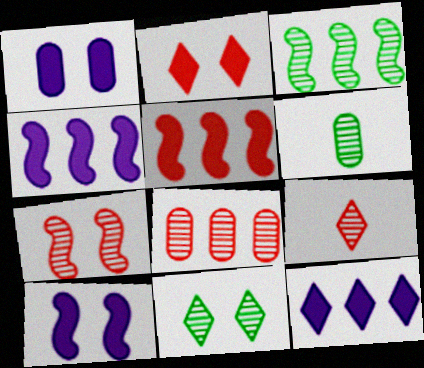[[3, 6, 11], 
[7, 8, 9]]